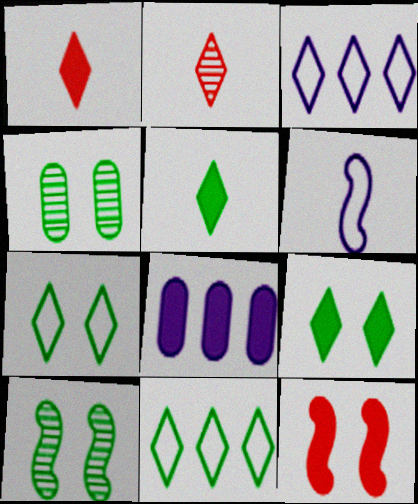[[2, 3, 9], 
[5, 8, 12]]